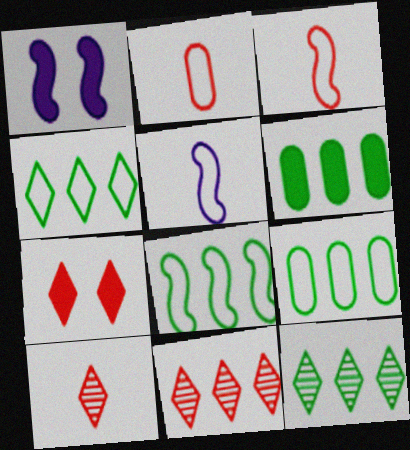[[1, 2, 12], 
[1, 9, 10], 
[4, 8, 9], 
[6, 8, 12]]